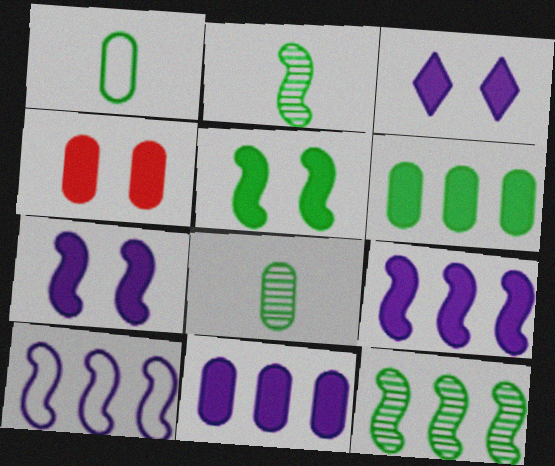[[3, 4, 5]]